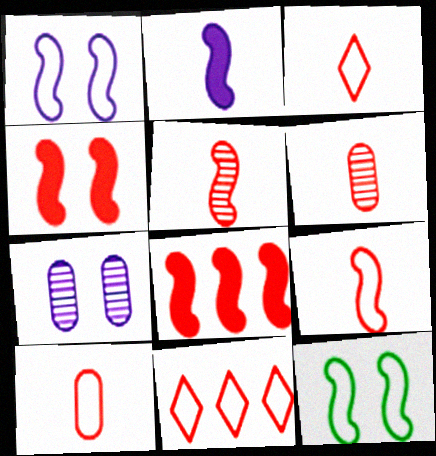[[3, 9, 10], 
[4, 6, 11]]